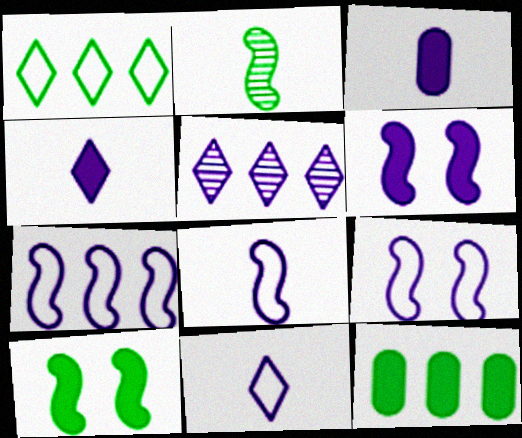[[3, 5, 9], 
[7, 8, 9]]